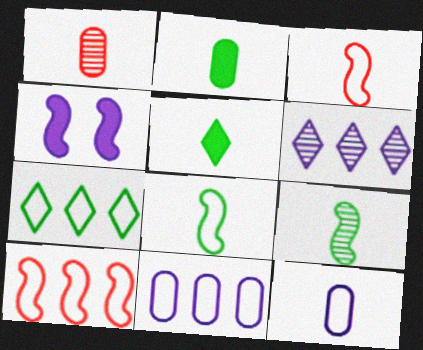[[1, 2, 12], 
[1, 4, 7], 
[4, 6, 12], 
[4, 9, 10], 
[7, 10, 11]]